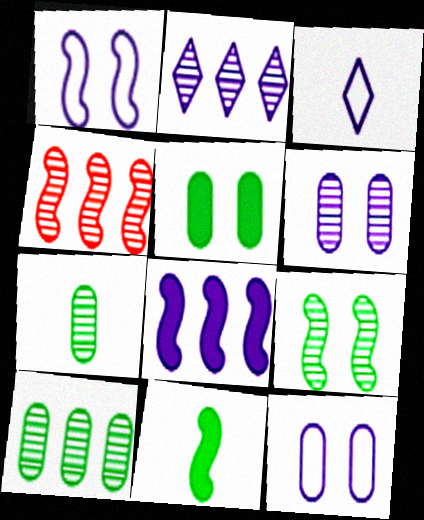[[1, 4, 11], 
[2, 4, 10], 
[3, 4, 5], 
[3, 6, 8]]